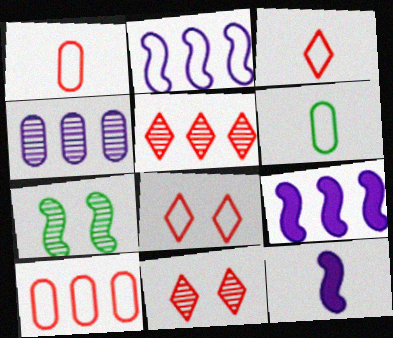[[2, 6, 8], 
[6, 9, 11]]